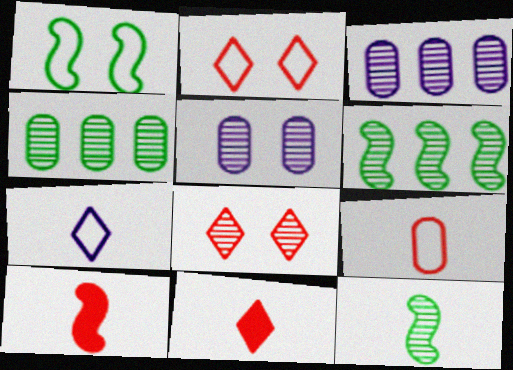[[1, 3, 11], 
[3, 8, 12]]